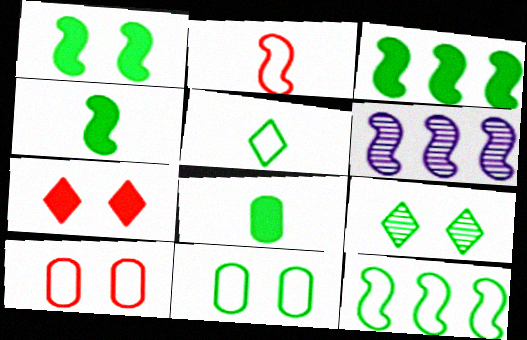[[1, 2, 6], 
[1, 3, 4], 
[1, 9, 11], 
[5, 11, 12], 
[8, 9, 12]]